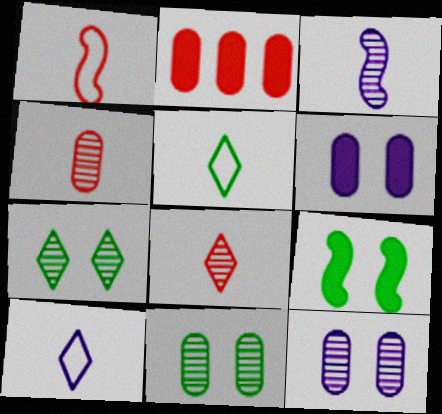[]